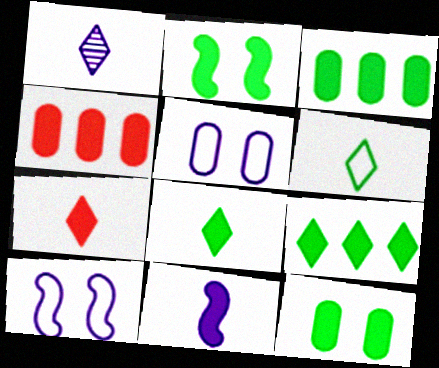[[1, 6, 7], 
[2, 3, 8]]